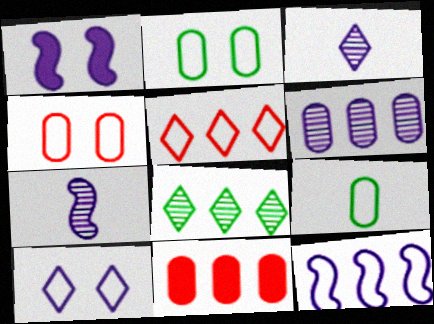[[1, 7, 12], 
[8, 11, 12]]